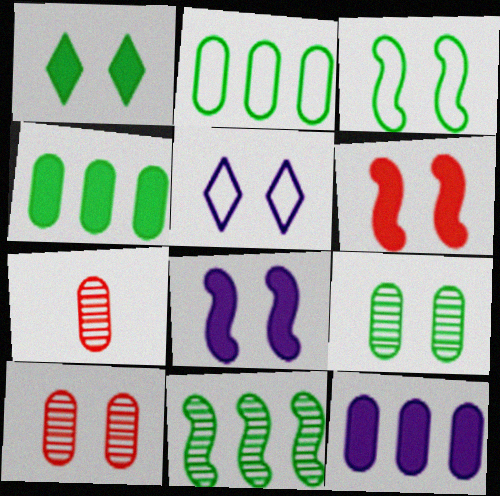[[1, 3, 9], 
[5, 6, 9]]